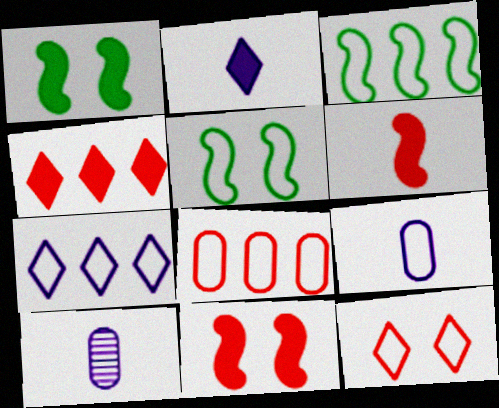[[3, 7, 8], 
[3, 9, 12], 
[4, 5, 10]]